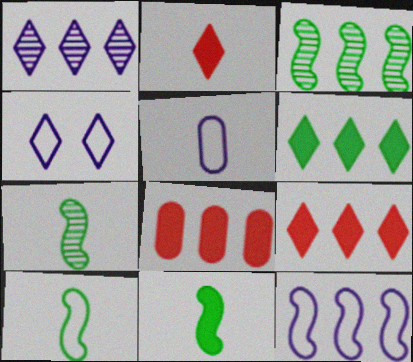[[2, 5, 7], 
[4, 5, 12], 
[4, 7, 8], 
[7, 10, 11]]